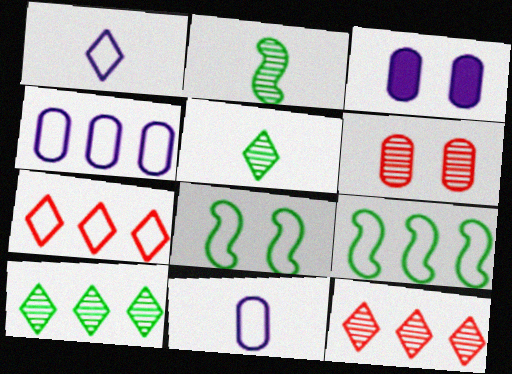[[2, 3, 7], 
[4, 7, 9], 
[7, 8, 11]]